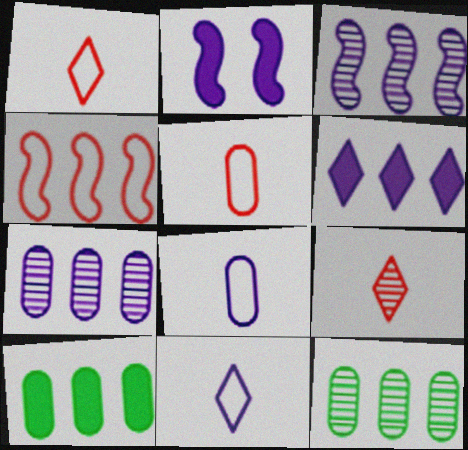[[1, 2, 12], 
[2, 7, 11], 
[4, 6, 12]]